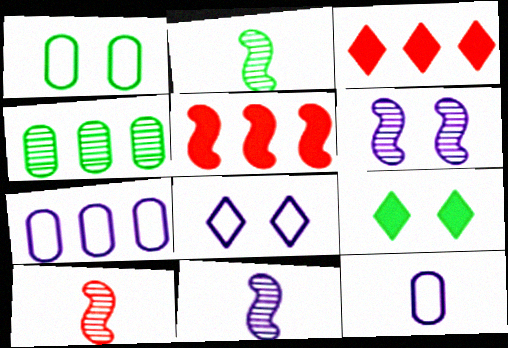[[1, 3, 11], 
[2, 10, 11], 
[7, 9, 10]]